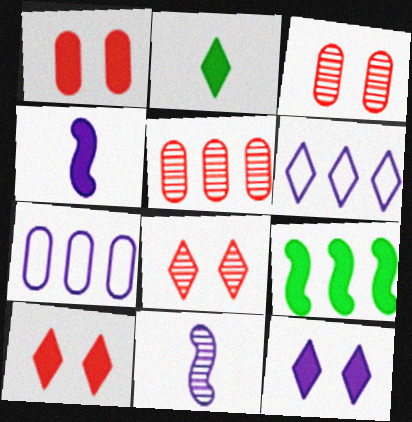[[2, 6, 8], 
[5, 6, 9], 
[7, 11, 12]]